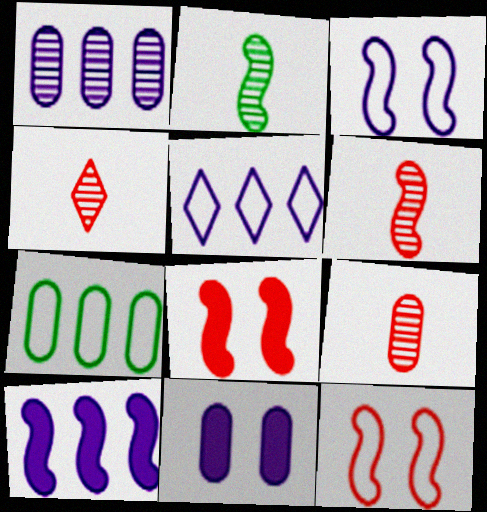[[1, 5, 10], 
[2, 10, 12], 
[4, 6, 9], 
[7, 9, 11]]